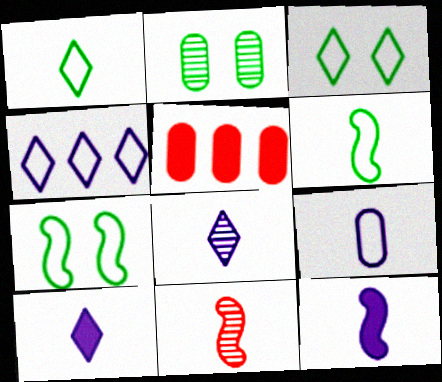[[2, 5, 9], 
[5, 7, 8], 
[6, 11, 12], 
[8, 9, 12]]